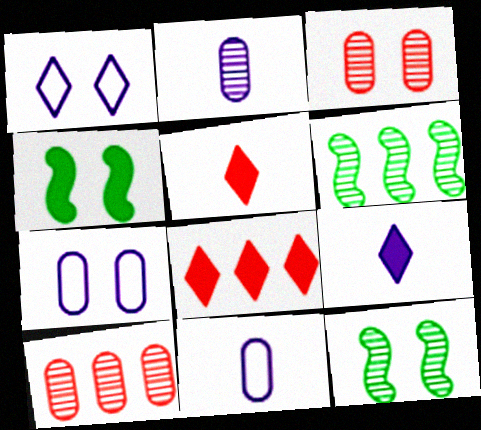[[1, 3, 4], 
[5, 6, 7], 
[8, 11, 12]]